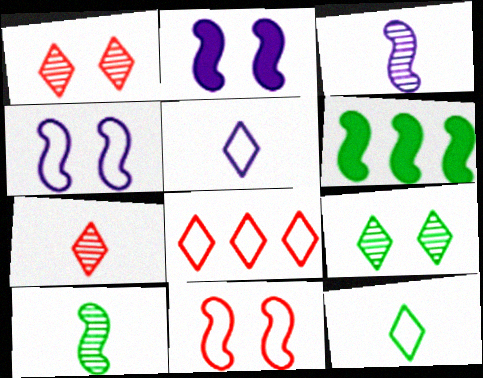[[3, 6, 11]]